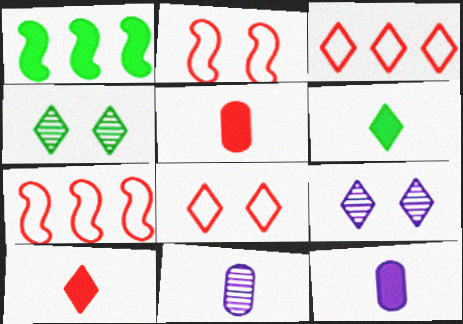[[1, 8, 11], 
[3, 6, 9], 
[4, 7, 12]]